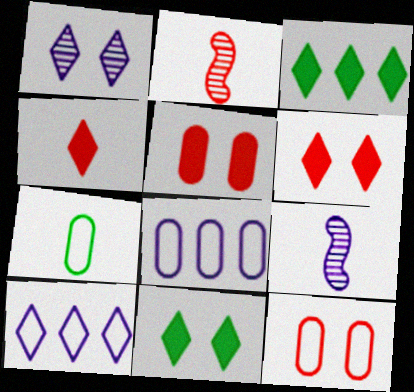[[2, 8, 11], 
[3, 9, 12], 
[4, 7, 9], 
[7, 8, 12]]